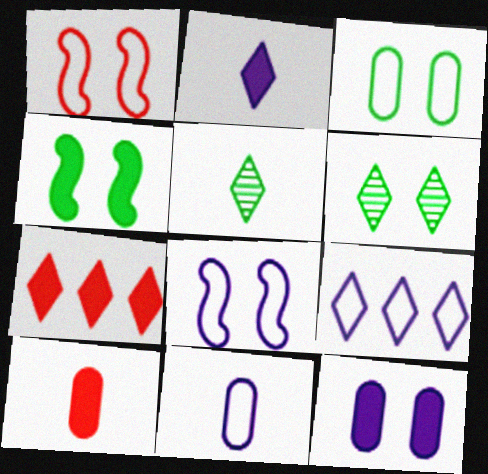[[1, 6, 12], 
[3, 4, 6], 
[8, 9, 11]]